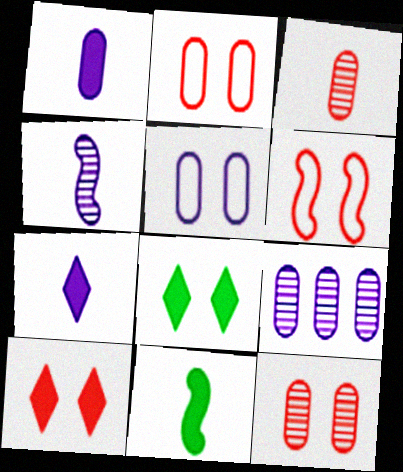[[1, 5, 9], 
[6, 10, 12]]